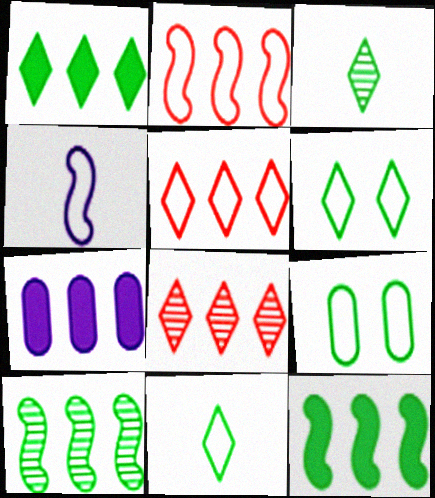[[1, 3, 6], 
[3, 9, 12], 
[4, 5, 9], 
[5, 7, 10]]